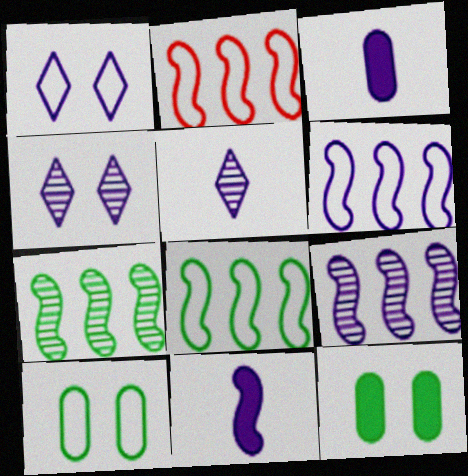[[1, 3, 9], 
[2, 5, 12], 
[2, 6, 8], 
[3, 4, 6]]